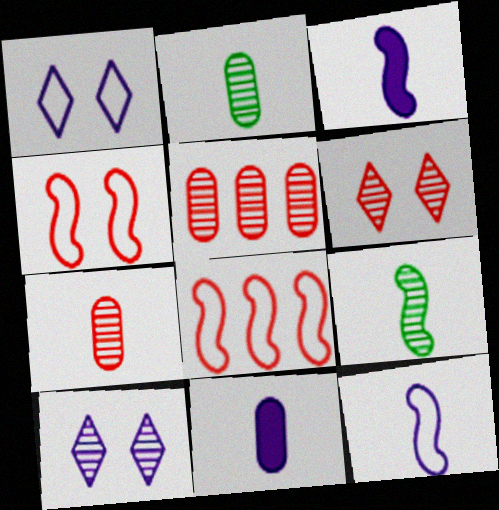[[5, 9, 10]]